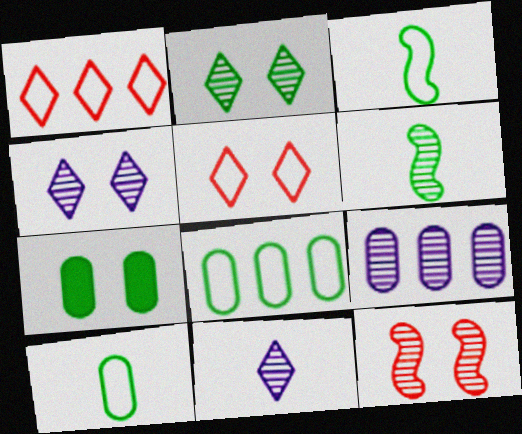[]